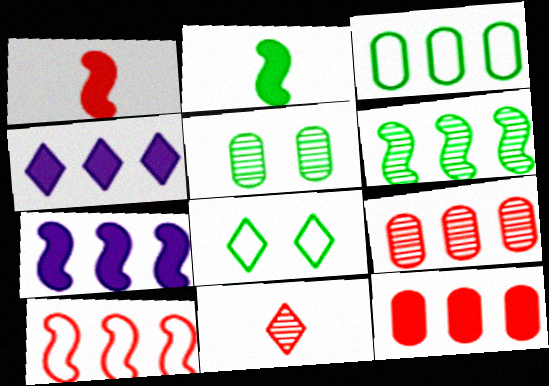[[4, 8, 11], 
[6, 7, 10]]